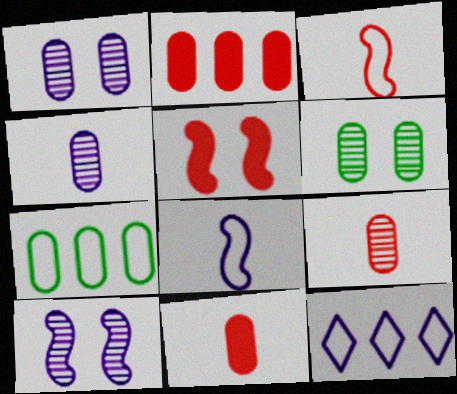[[1, 7, 11]]